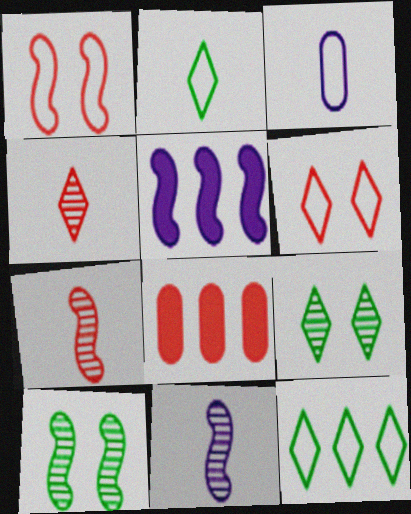[[1, 3, 12], 
[1, 4, 8], 
[6, 7, 8]]